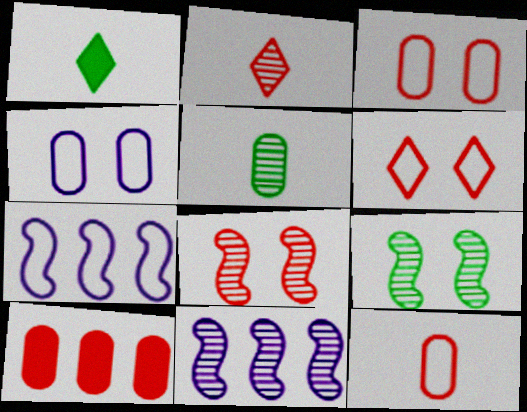[[1, 3, 11], 
[4, 5, 10]]